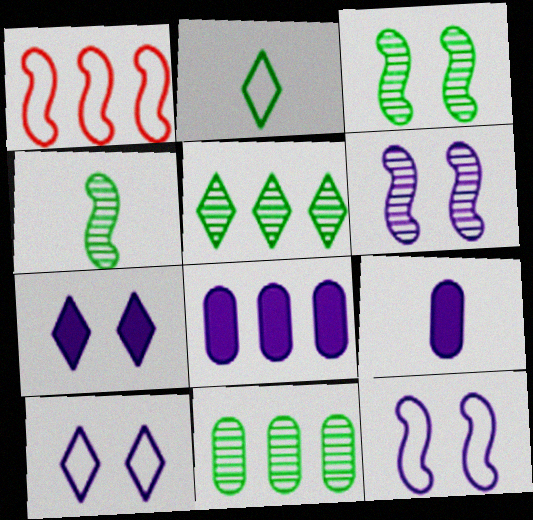[[1, 5, 8]]